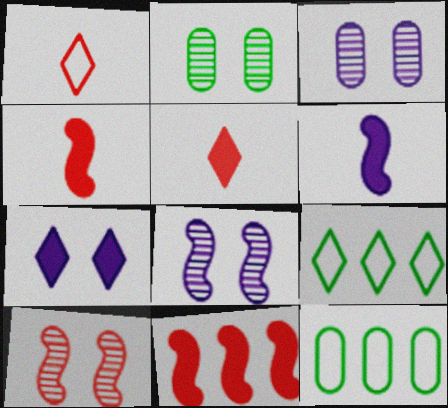[[3, 4, 9], 
[5, 8, 12]]